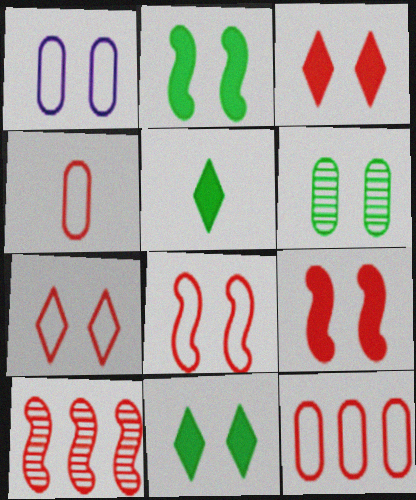[[1, 5, 10], 
[3, 4, 10]]